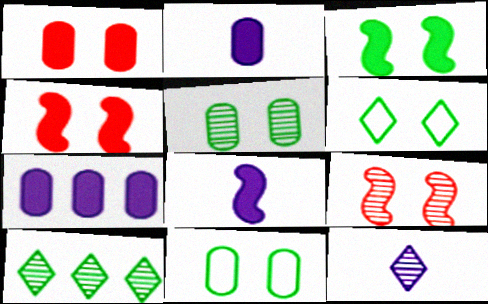[[3, 5, 6]]